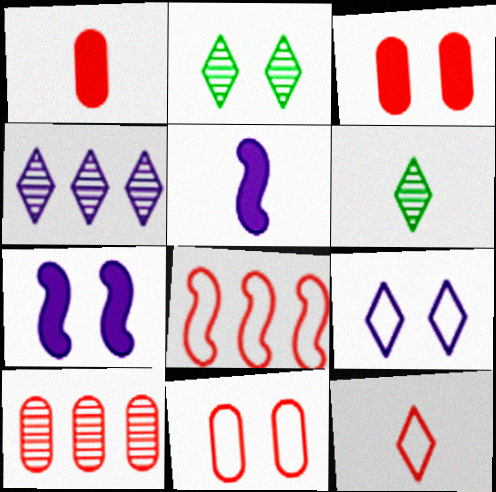[[1, 10, 11], 
[2, 7, 11], 
[8, 11, 12]]